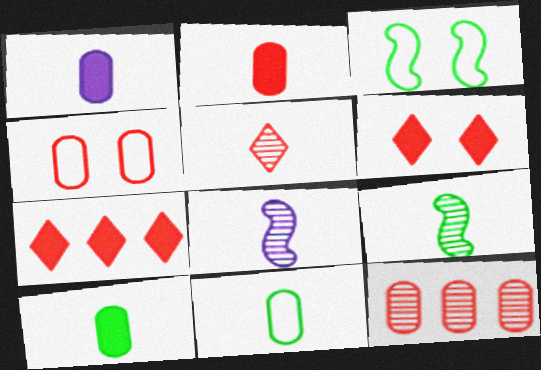[[1, 2, 10], 
[2, 4, 12]]